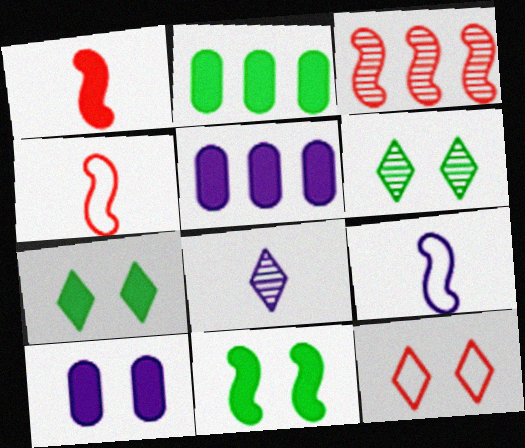[[1, 5, 7], 
[3, 9, 11], 
[4, 5, 6]]